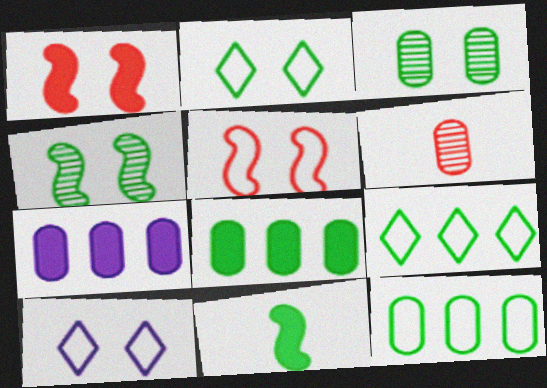[[1, 3, 10], 
[3, 9, 11]]